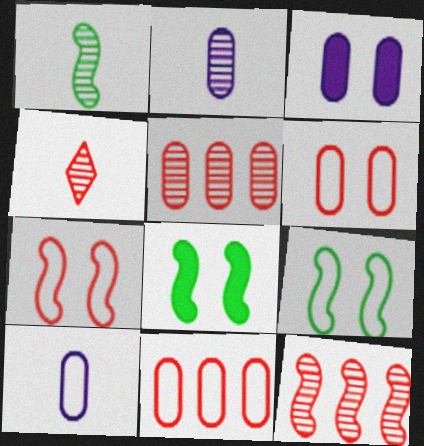[[1, 2, 4]]